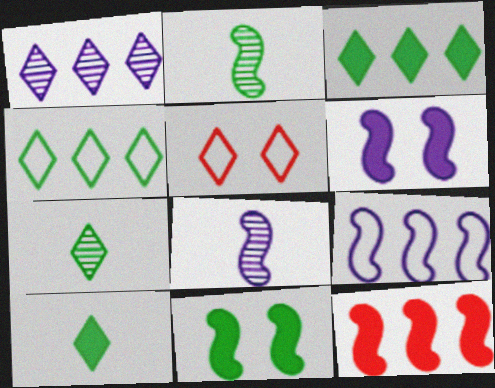[[1, 5, 10], 
[6, 8, 9]]